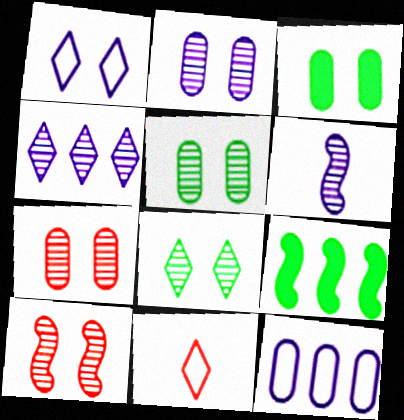[[1, 3, 10], 
[2, 4, 6], 
[2, 5, 7], 
[2, 8, 10], 
[2, 9, 11]]